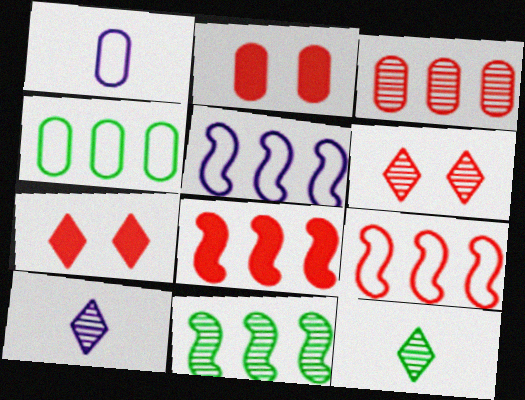[[1, 7, 11], 
[2, 5, 12], 
[5, 8, 11]]